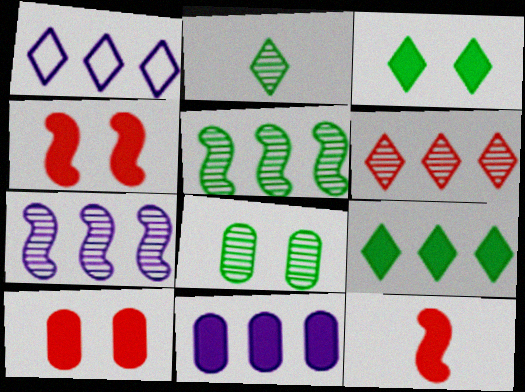[[1, 6, 9], 
[1, 7, 11], 
[1, 8, 12], 
[2, 5, 8], 
[3, 11, 12]]